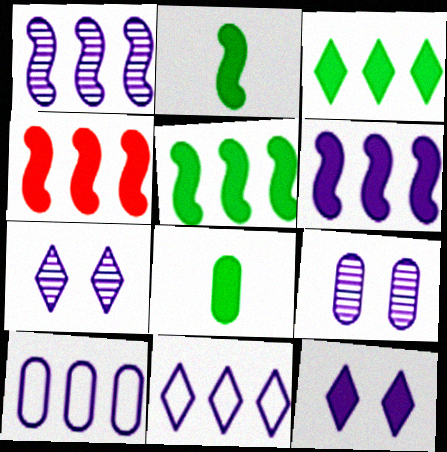[[4, 5, 6], 
[4, 8, 12]]